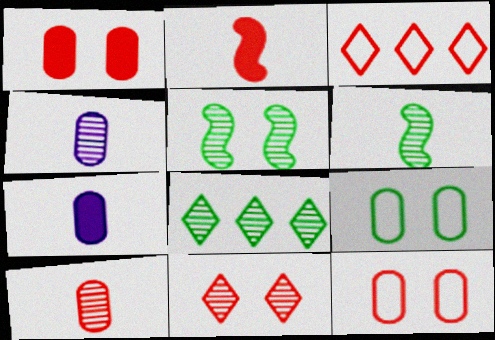[[3, 5, 7]]